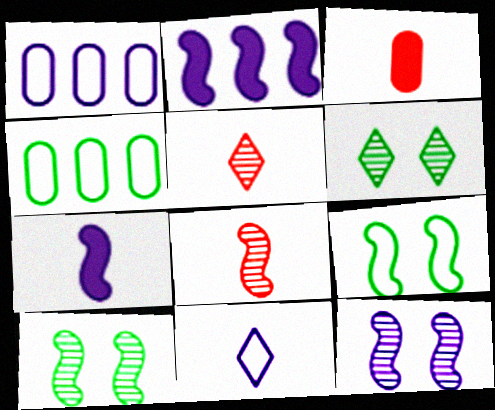[[2, 8, 9]]